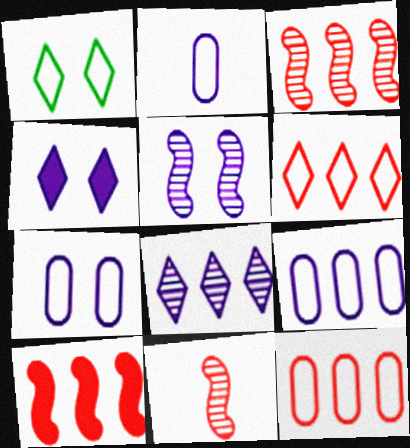[[2, 7, 9], 
[4, 5, 7]]